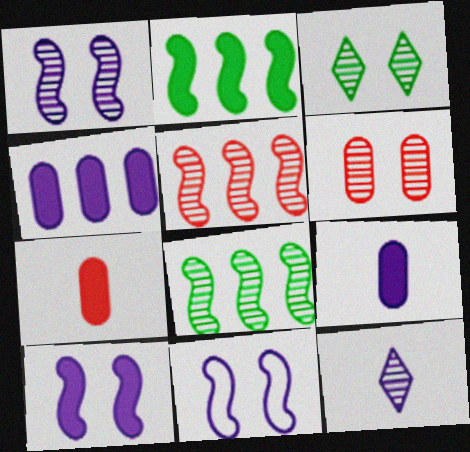[[1, 3, 6], 
[1, 10, 11], 
[4, 11, 12], 
[6, 8, 12]]